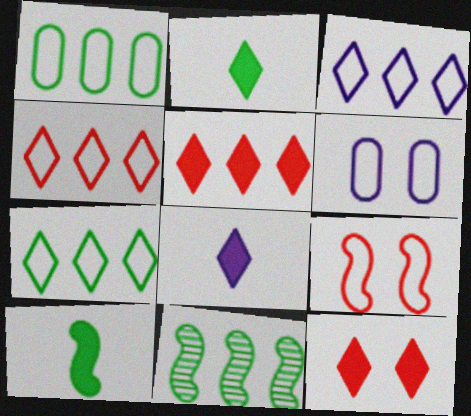[[3, 4, 7]]